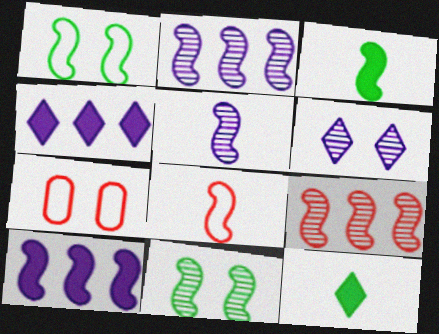[[2, 7, 12], 
[3, 5, 8], 
[5, 9, 11], 
[8, 10, 11]]